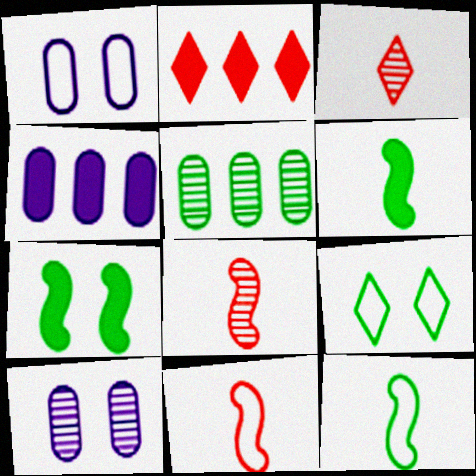[[2, 10, 12], 
[4, 8, 9], 
[5, 6, 9]]